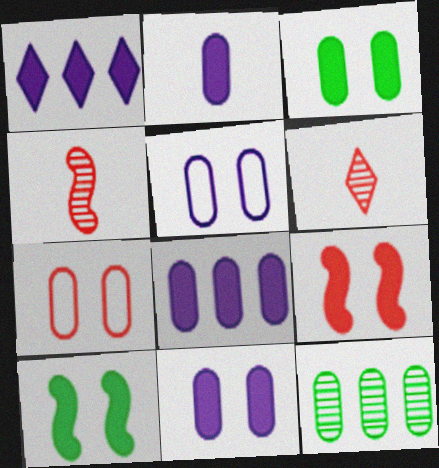[[2, 7, 12], 
[2, 8, 11]]